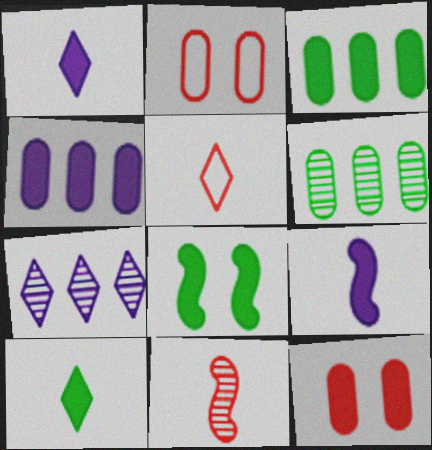[[3, 8, 10]]